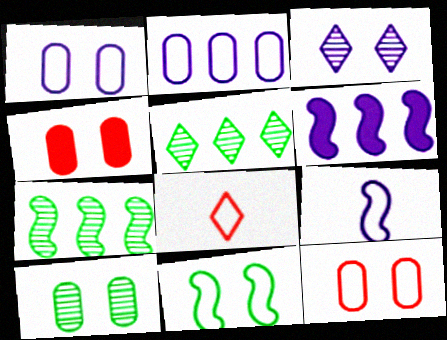[[1, 4, 10], 
[2, 8, 11], 
[3, 4, 11], 
[4, 5, 9], 
[6, 8, 10]]